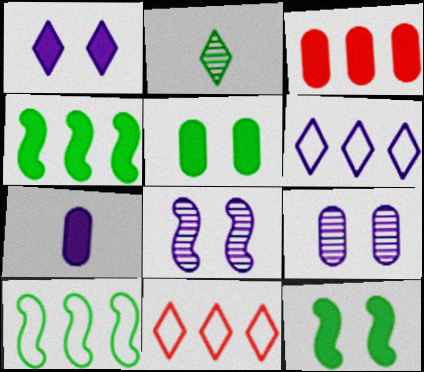[[1, 2, 11], 
[2, 5, 10], 
[3, 5, 7], 
[6, 7, 8]]